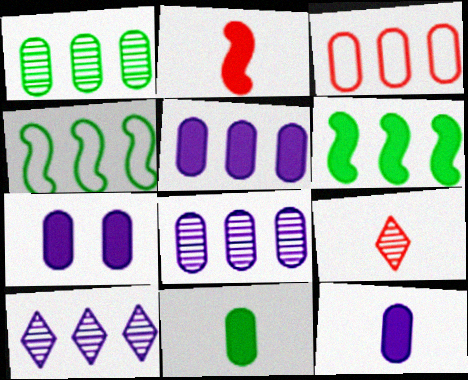[[1, 3, 5], 
[3, 6, 10], 
[4, 7, 9], 
[5, 7, 12]]